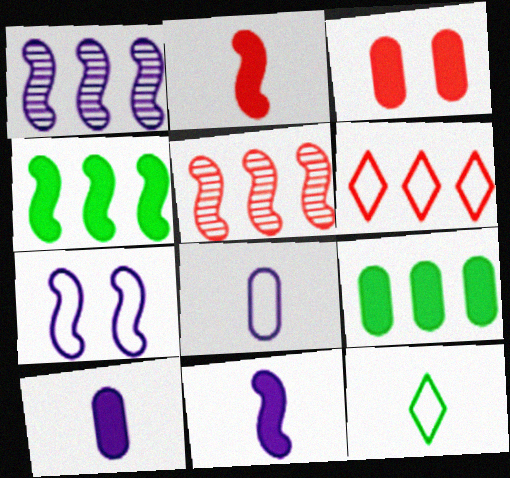[[1, 3, 12], 
[1, 6, 9], 
[1, 7, 11], 
[3, 9, 10]]